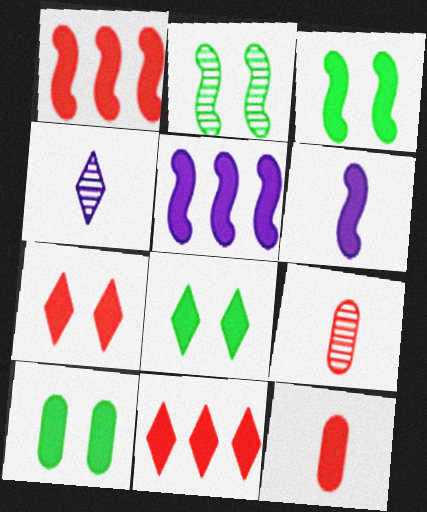[[1, 3, 6], 
[1, 7, 12], 
[3, 8, 10], 
[5, 8, 12], 
[6, 10, 11]]